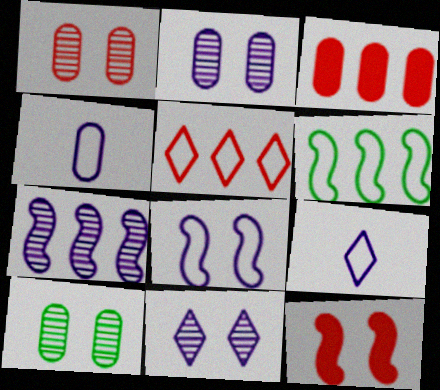[[1, 2, 10], 
[3, 4, 10]]